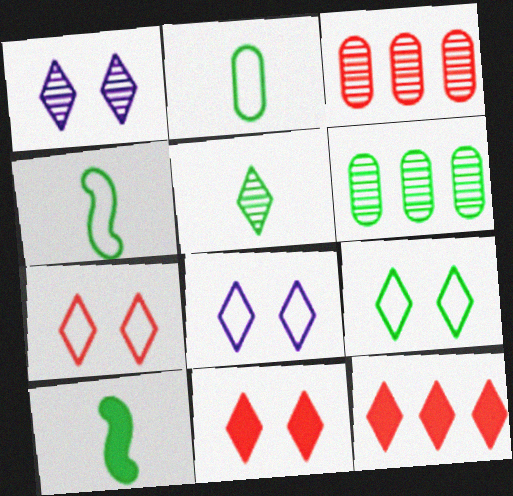[[1, 9, 11], 
[2, 5, 10], 
[3, 8, 10], 
[5, 8, 12], 
[6, 9, 10], 
[7, 8, 9]]